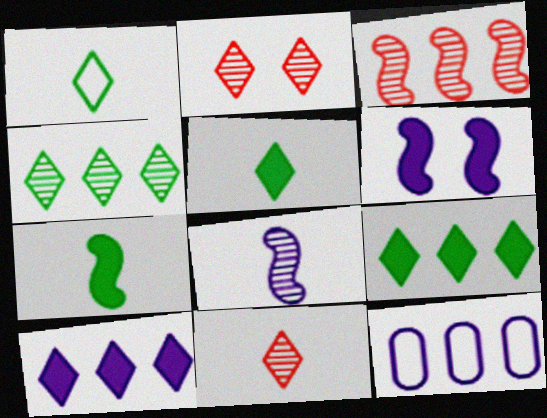[[1, 2, 10], 
[2, 7, 12], 
[3, 9, 12]]